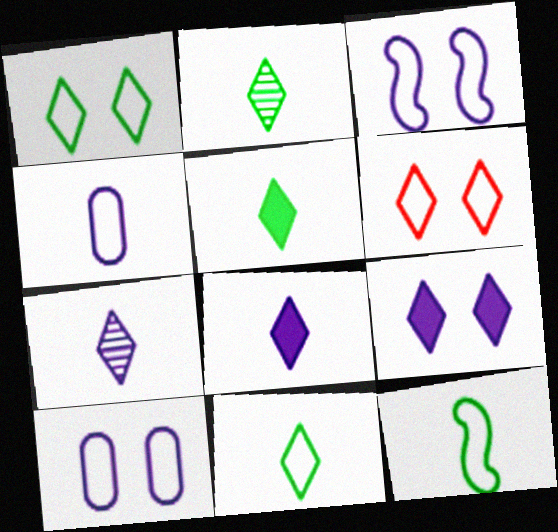[[2, 5, 11]]